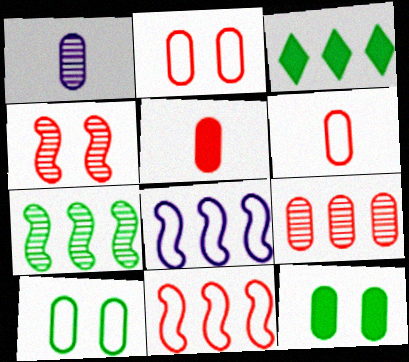[[2, 5, 9], 
[3, 8, 9]]